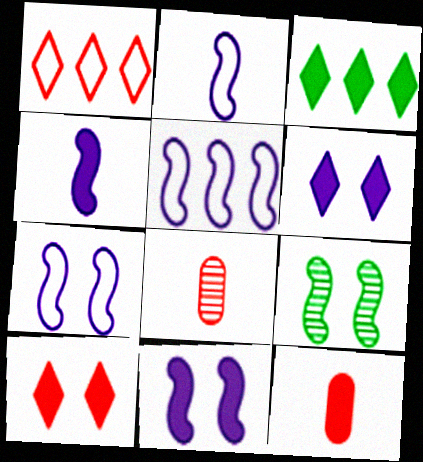[[2, 5, 7], 
[3, 7, 8], 
[3, 11, 12]]